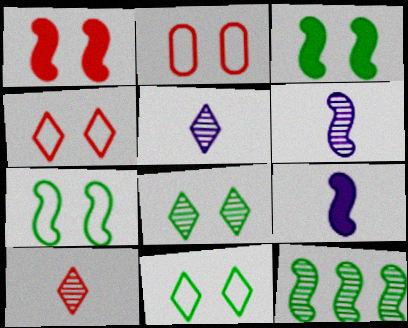[]